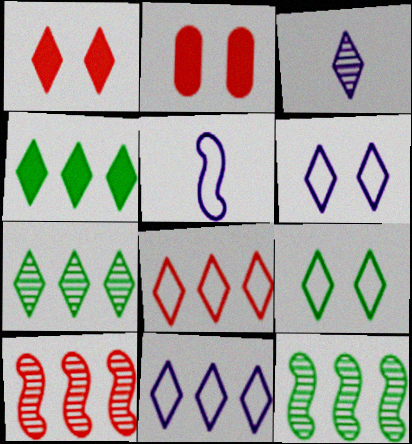[[2, 5, 7]]